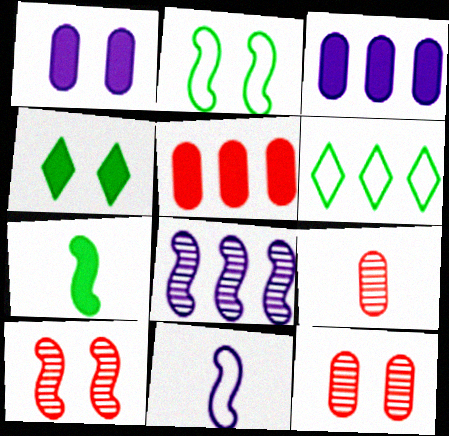[[5, 6, 8]]